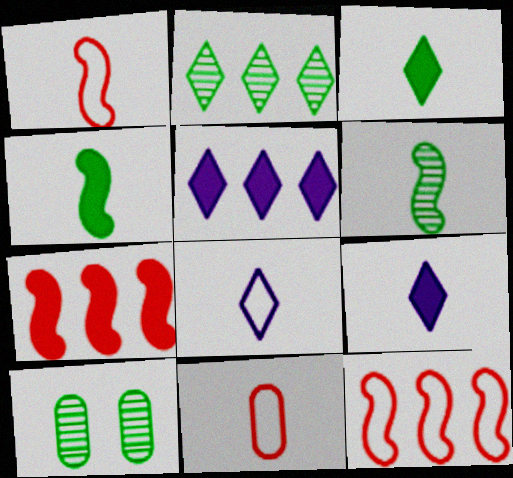[[1, 5, 10], 
[2, 6, 10], 
[6, 9, 11], 
[7, 8, 10], 
[9, 10, 12]]